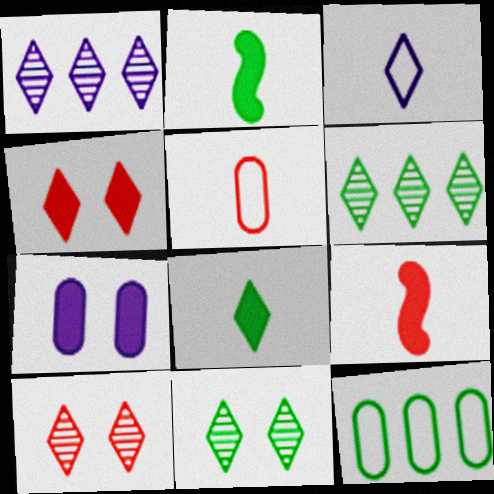[[2, 11, 12], 
[3, 4, 6]]